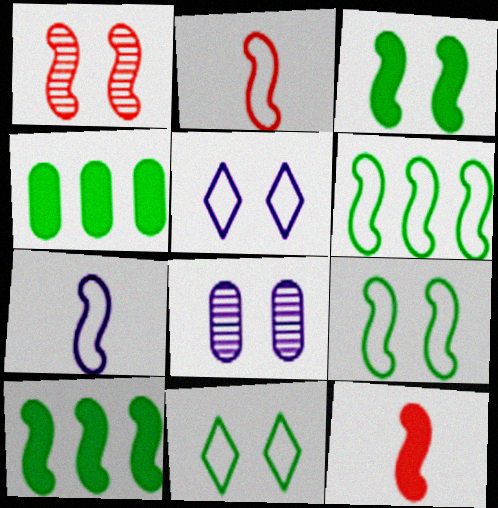[[1, 7, 10]]